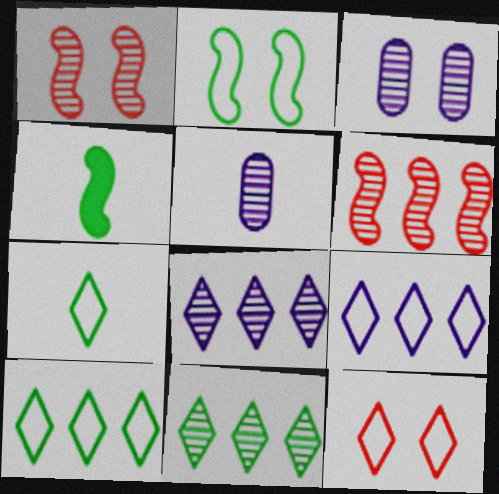[[1, 5, 11], 
[7, 9, 12]]